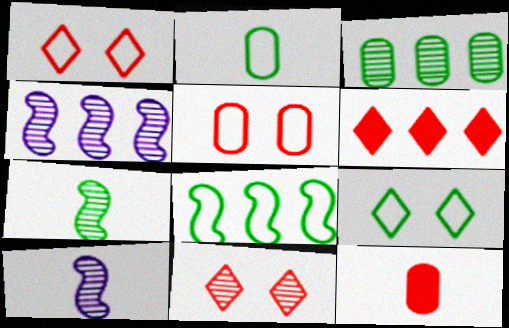[[2, 8, 9], 
[3, 10, 11], 
[4, 9, 12]]